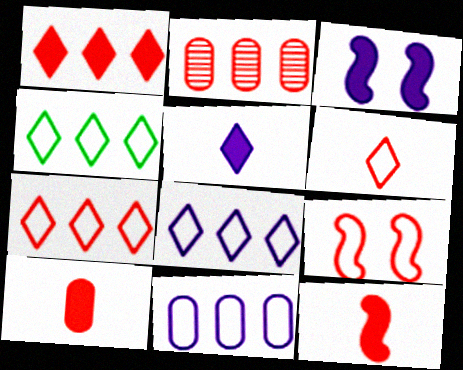[[4, 7, 8]]